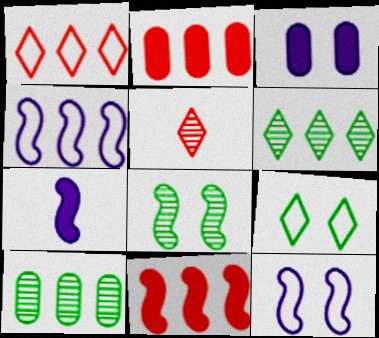[[2, 4, 6]]